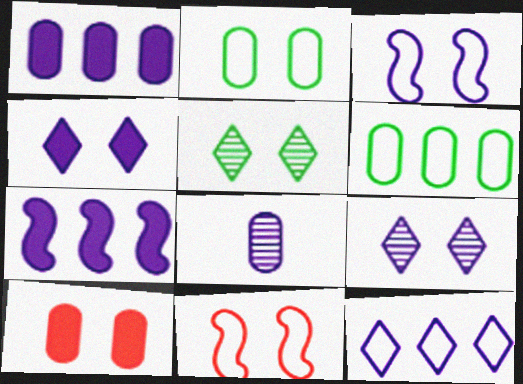[[3, 5, 10], 
[6, 8, 10]]